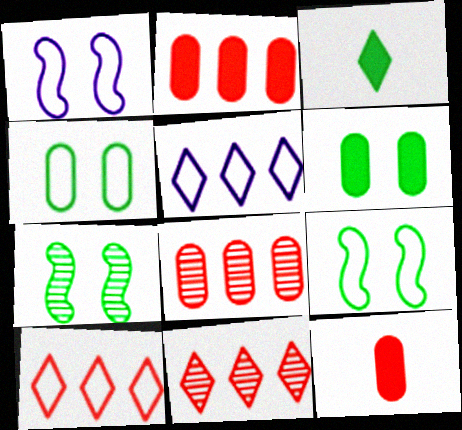[[1, 3, 8], 
[5, 7, 12]]